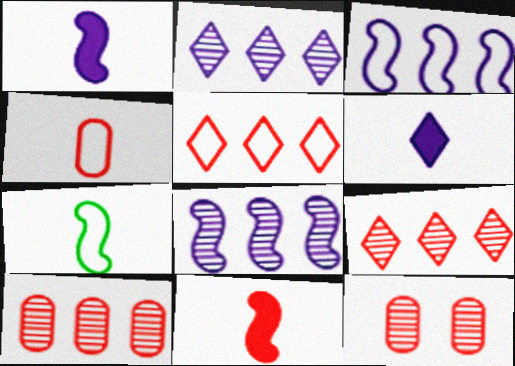[[5, 11, 12]]